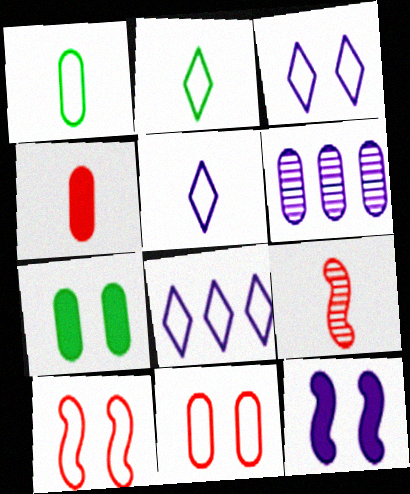[[1, 8, 10], 
[3, 5, 8], 
[5, 6, 12], 
[7, 8, 9]]